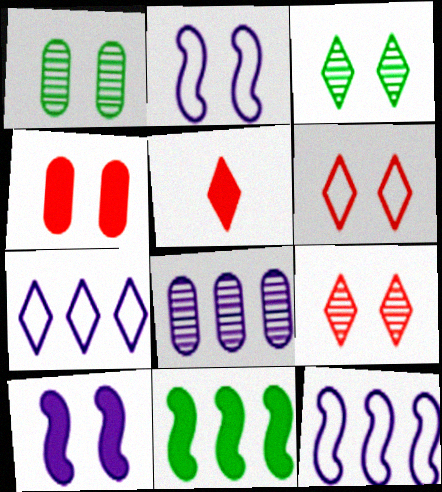[[1, 5, 12], 
[1, 6, 10], 
[2, 3, 4], 
[3, 5, 7]]